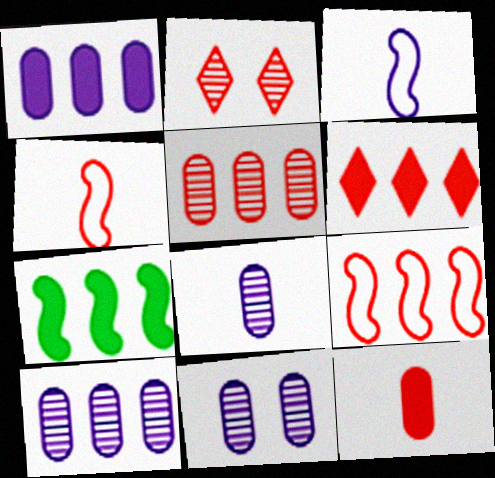[[1, 6, 7], 
[2, 9, 12], 
[5, 6, 9], 
[8, 10, 11]]